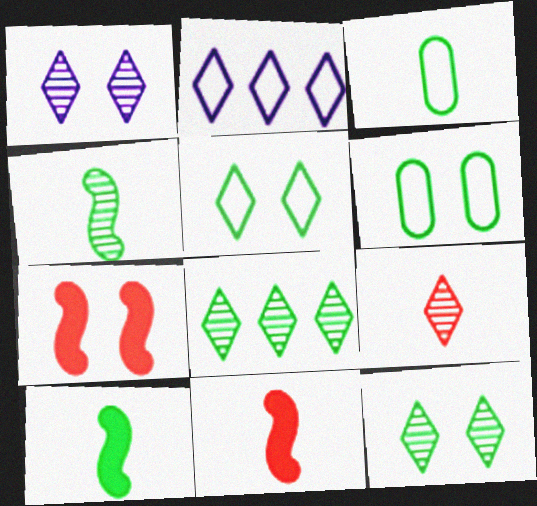[[1, 6, 7], 
[1, 8, 9], 
[6, 8, 10]]